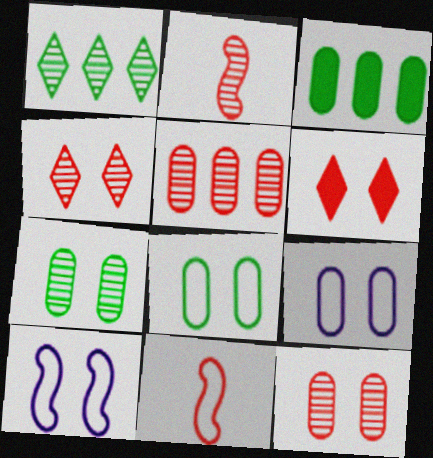[[2, 4, 5], 
[5, 6, 11], 
[6, 7, 10]]